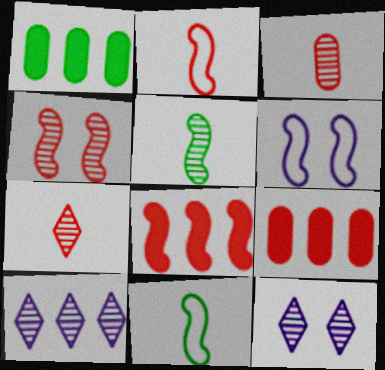[[1, 2, 12], 
[1, 6, 7], 
[2, 4, 8], 
[5, 6, 8], 
[9, 11, 12]]